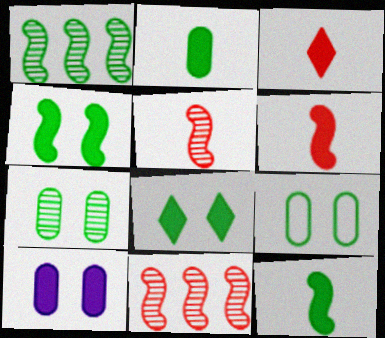[]